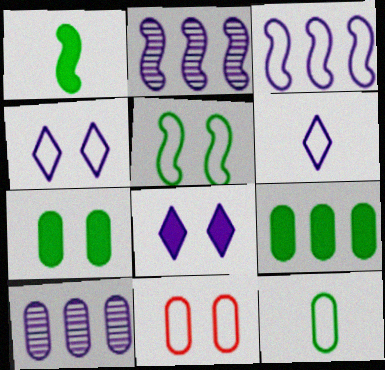[[4, 5, 11]]